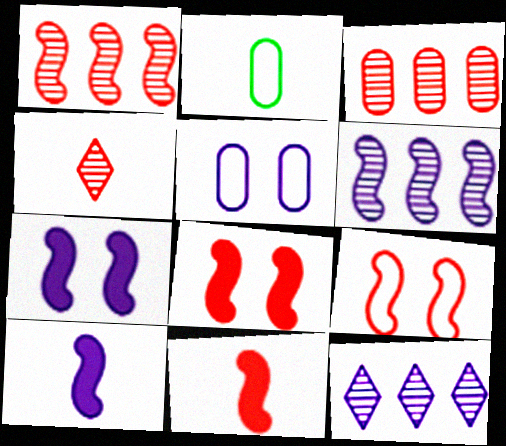[[1, 9, 11], 
[2, 4, 10], 
[2, 8, 12], 
[5, 10, 12]]